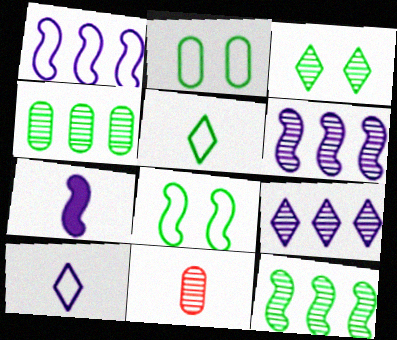[[3, 6, 11], 
[5, 7, 11]]